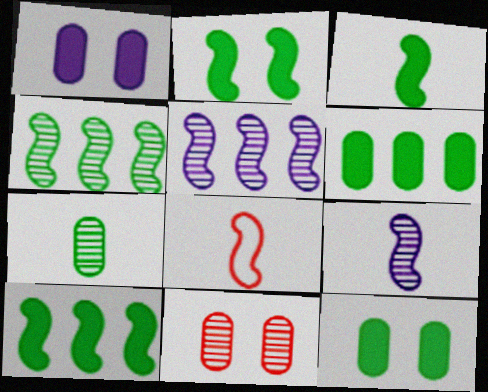[[2, 3, 10], 
[2, 5, 8], 
[3, 8, 9]]